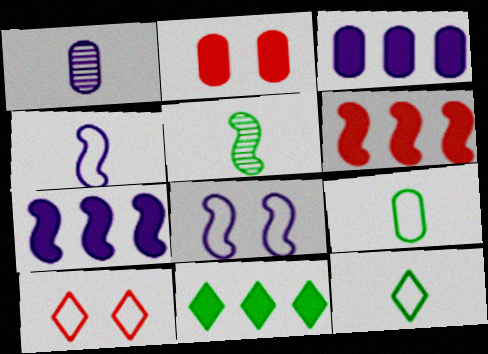[[3, 5, 10], 
[3, 6, 11], 
[5, 6, 8]]